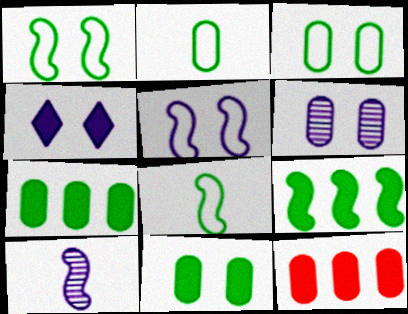[[2, 6, 12], 
[4, 5, 6]]